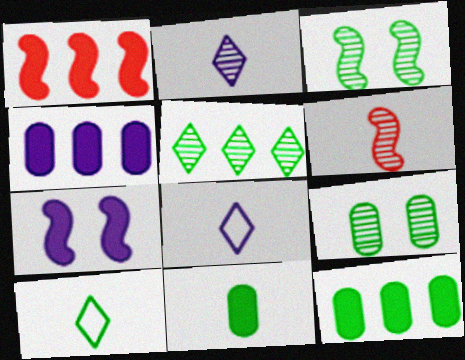[[1, 8, 9], 
[3, 10, 12], 
[6, 8, 11]]